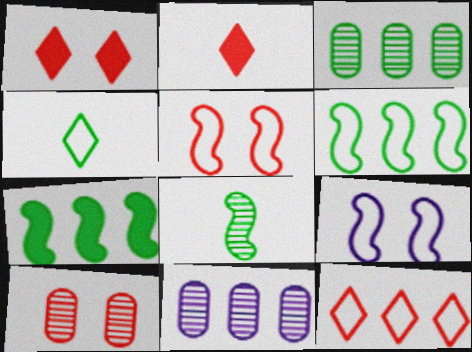[[1, 5, 10], 
[2, 3, 9], 
[7, 11, 12]]